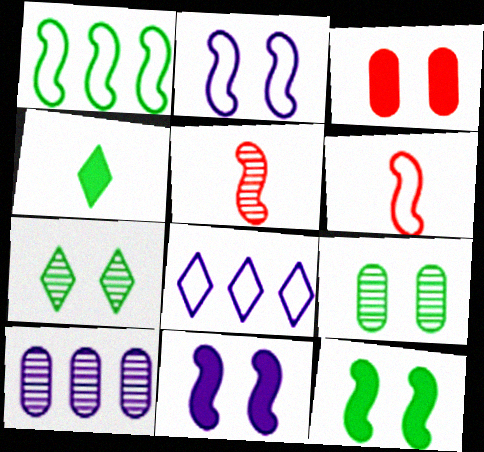[[1, 2, 6], 
[1, 4, 9], 
[1, 5, 11], 
[2, 3, 7], 
[5, 7, 10]]